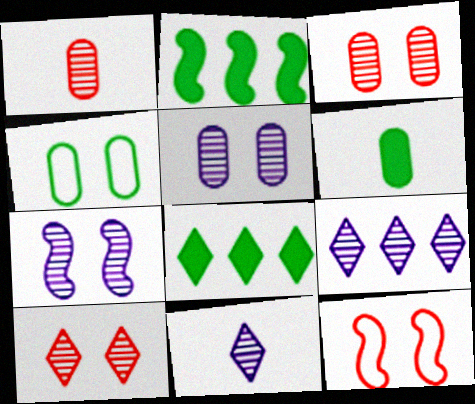[[6, 9, 12]]